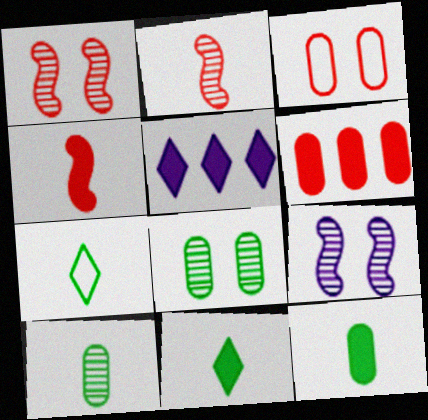[[6, 7, 9]]